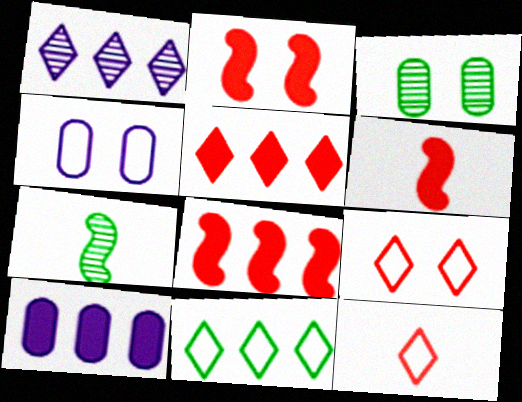[[1, 5, 11], 
[2, 6, 8], 
[4, 5, 7], 
[7, 9, 10]]